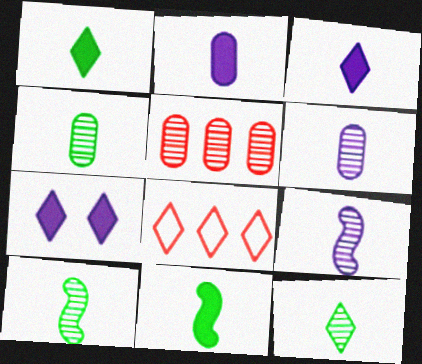[[4, 10, 12], 
[7, 8, 12]]